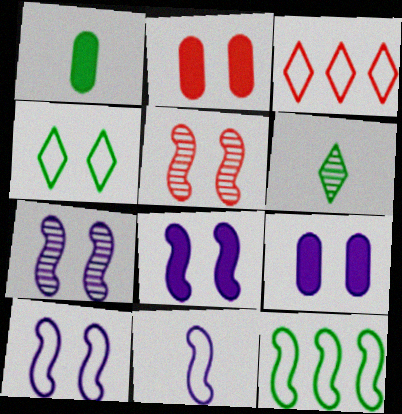[[1, 3, 7], 
[2, 4, 7], 
[4, 5, 9], 
[7, 8, 10]]